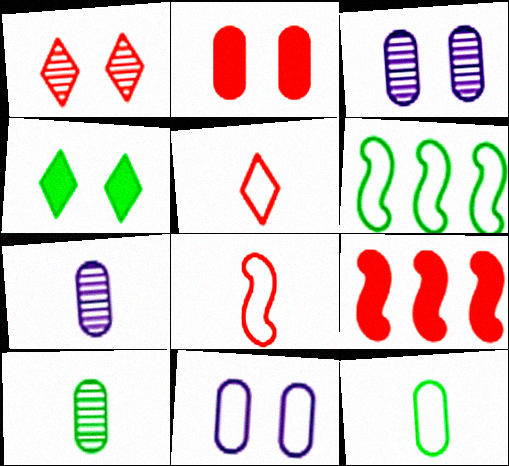[[4, 6, 10], 
[5, 6, 11]]